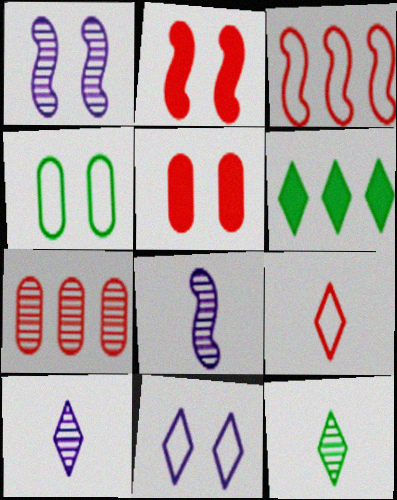[[1, 7, 12], 
[2, 7, 9]]